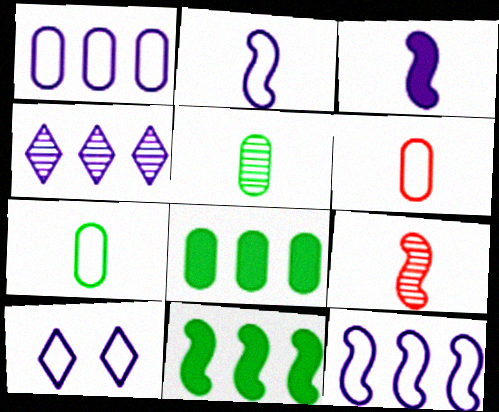[[1, 2, 10], 
[8, 9, 10]]